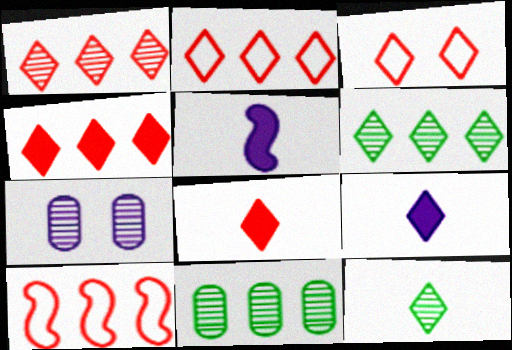[[1, 2, 4], 
[1, 3, 8], 
[3, 5, 11], 
[3, 6, 9]]